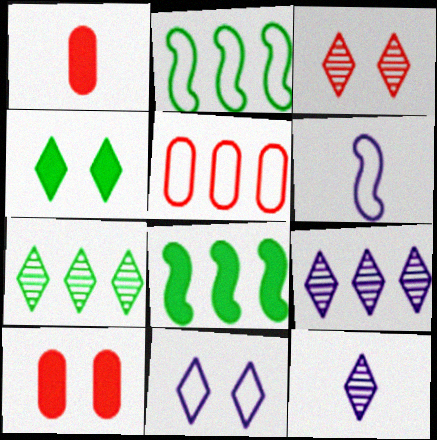[[2, 10, 12], 
[3, 4, 11], 
[3, 7, 12], 
[5, 8, 9], 
[6, 7, 10]]